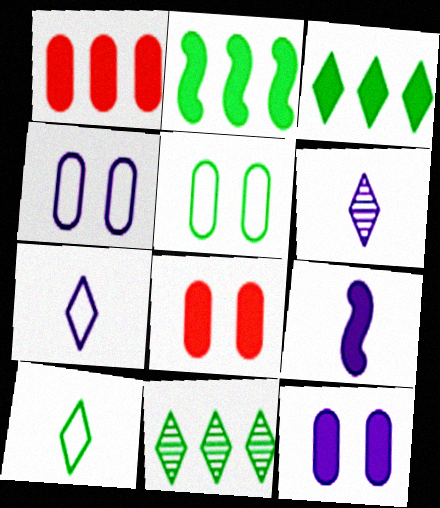[[3, 8, 9]]